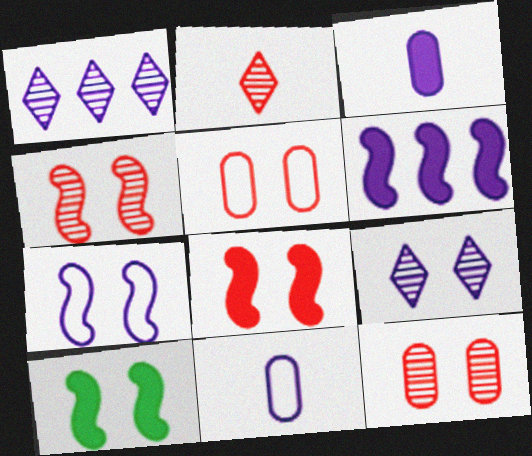[[1, 3, 7], 
[4, 7, 10], 
[5, 9, 10], 
[6, 9, 11]]